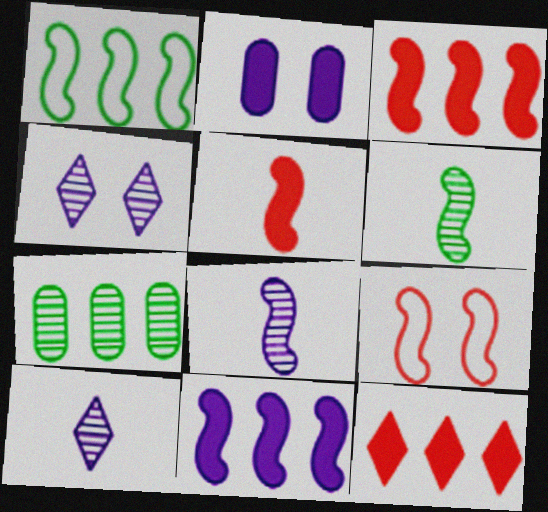[[6, 9, 11]]